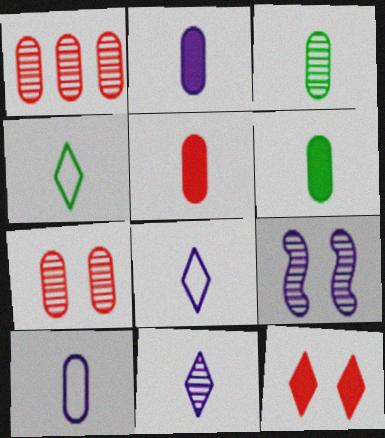[[2, 5, 6], 
[3, 5, 10]]